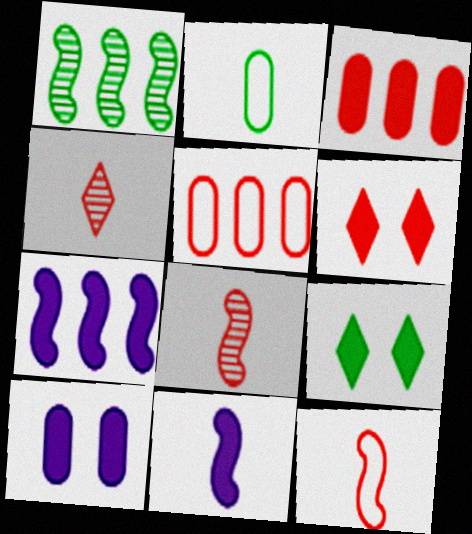[[1, 2, 9], 
[2, 4, 11], 
[3, 9, 11], 
[5, 6, 8]]